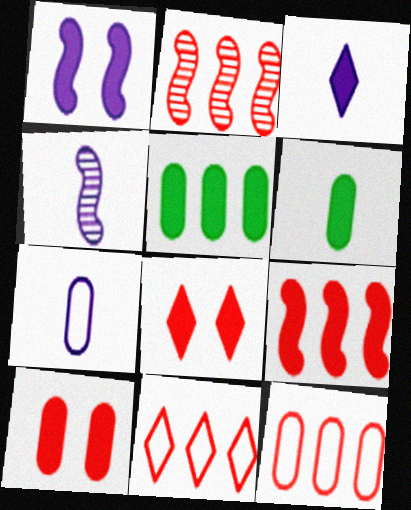[[3, 4, 7]]